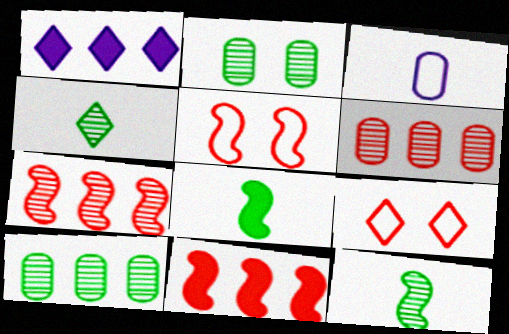[[1, 4, 9]]